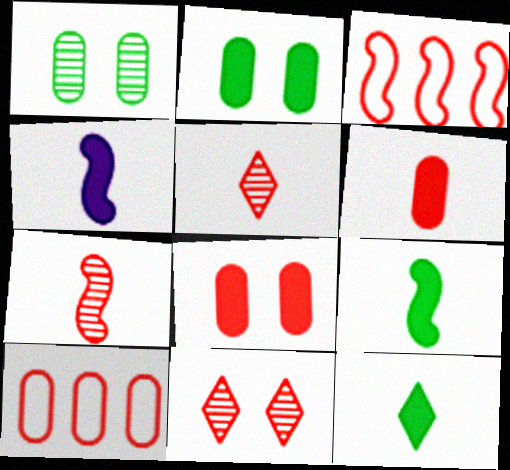[[3, 5, 8], 
[3, 6, 11], 
[4, 6, 12]]